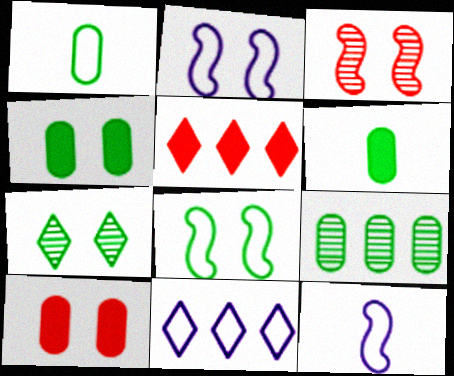[[1, 4, 9], 
[2, 7, 10], 
[3, 6, 11], 
[4, 7, 8]]